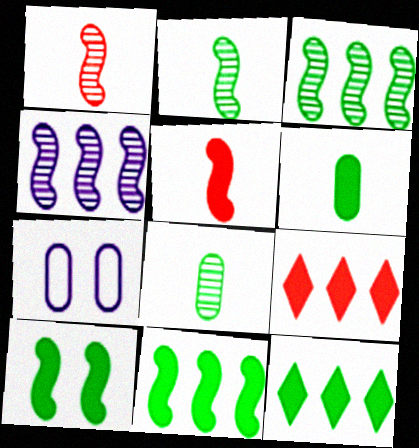[[1, 7, 12], 
[2, 7, 9], 
[6, 10, 12]]